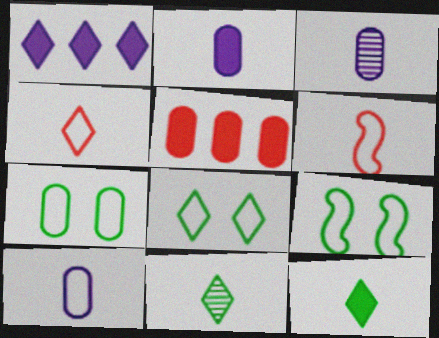[[2, 3, 10], 
[2, 6, 11], 
[3, 5, 7], 
[3, 6, 12], 
[7, 8, 9]]